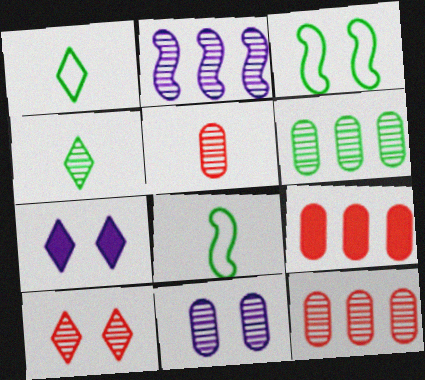[[5, 6, 11], 
[7, 8, 12]]